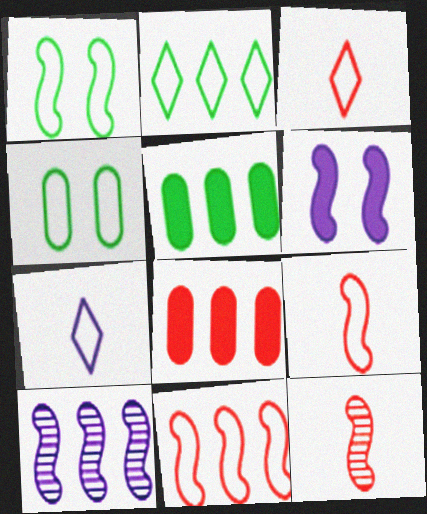[[2, 8, 10], 
[4, 7, 11]]